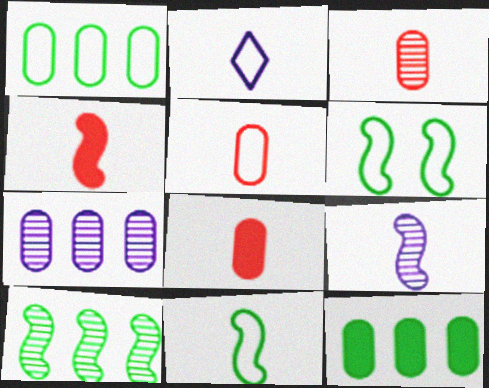[[2, 5, 11], 
[3, 5, 8], 
[4, 9, 11]]